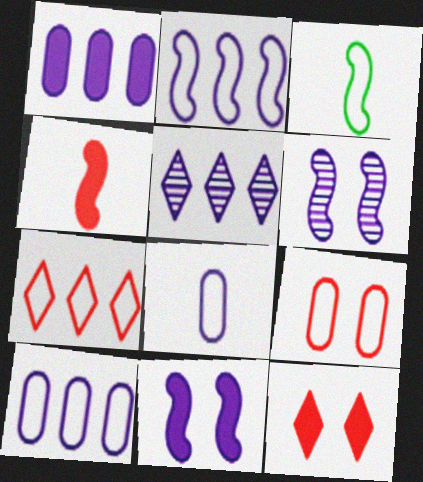[[1, 2, 5], 
[5, 8, 11]]